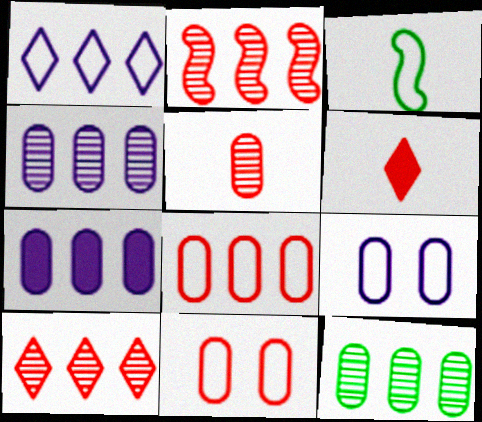[[1, 3, 11], 
[2, 6, 11], 
[7, 8, 12]]